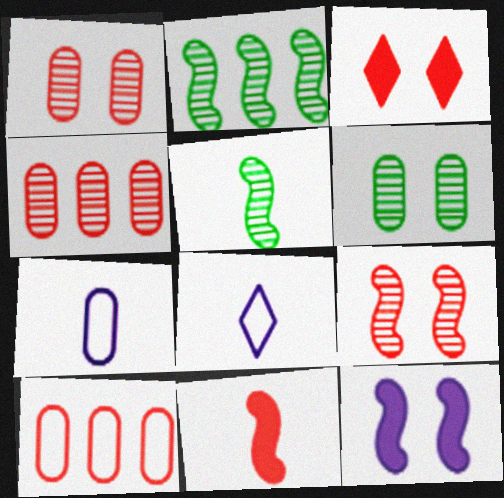[[2, 3, 7]]